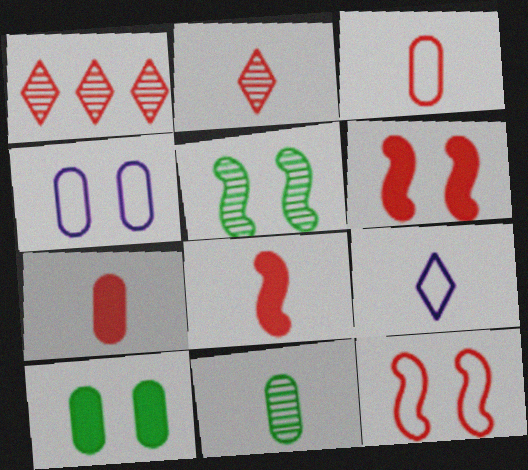[[1, 3, 6], 
[1, 7, 12], 
[2, 3, 8], 
[8, 9, 11]]